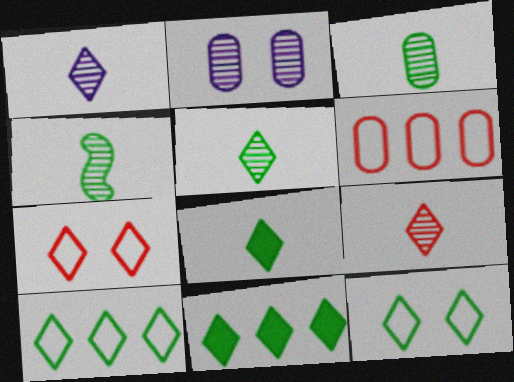[[1, 5, 9], 
[1, 7, 11], 
[3, 4, 5], 
[5, 11, 12]]